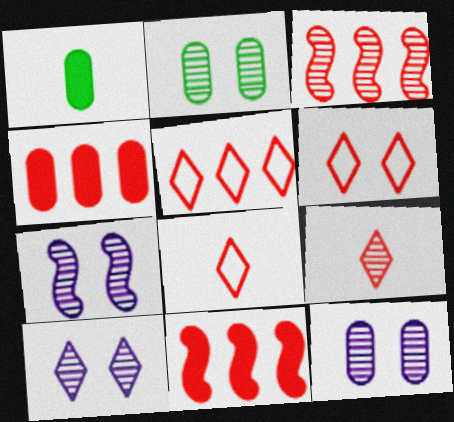[[1, 5, 7], 
[3, 4, 5], 
[5, 6, 8], 
[7, 10, 12]]